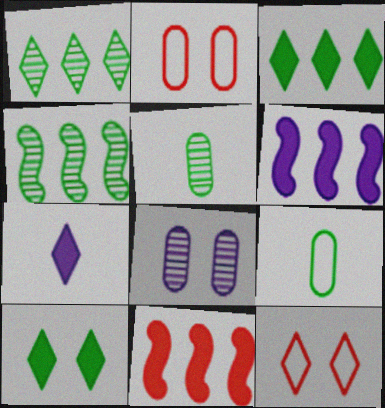[[1, 7, 12], 
[2, 4, 7], 
[4, 9, 10], 
[5, 6, 12]]